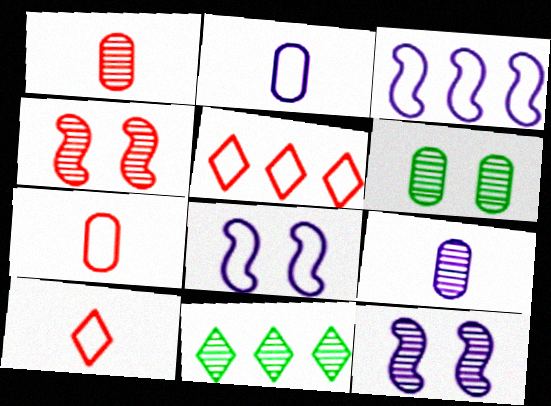[[1, 11, 12], 
[4, 9, 11]]